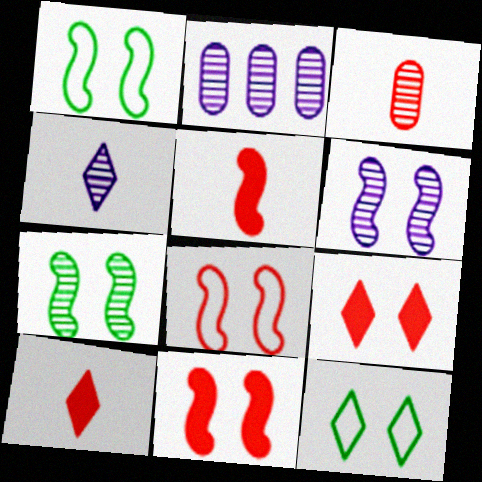[[1, 2, 10], 
[1, 6, 11], 
[2, 4, 6], 
[2, 5, 12]]